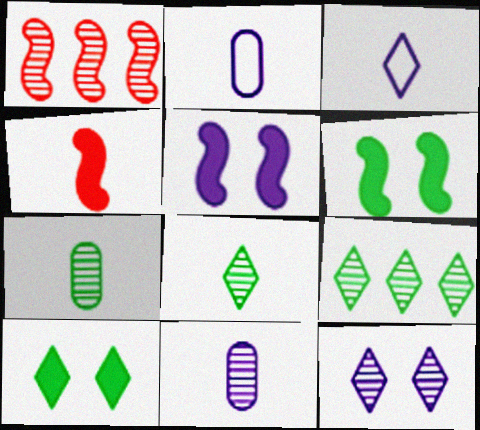[[1, 2, 10], 
[1, 7, 12], 
[2, 4, 8], 
[3, 4, 7]]